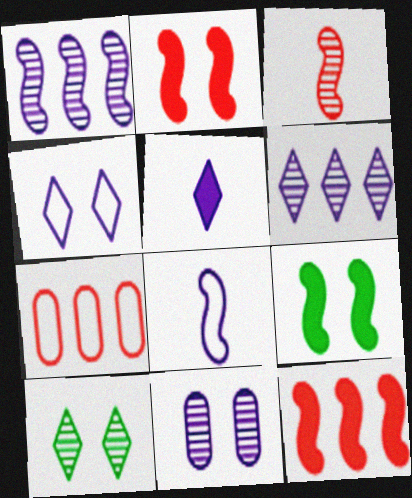[[4, 5, 6]]